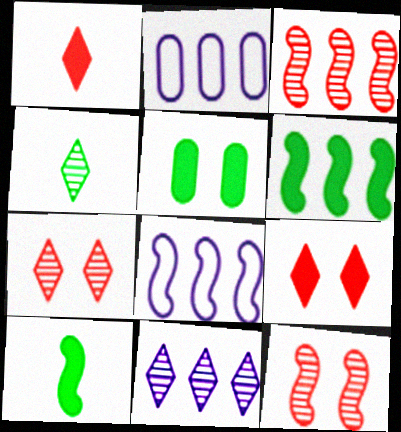[[2, 7, 10], 
[3, 6, 8], 
[4, 7, 11], 
[8, 10, 12]]